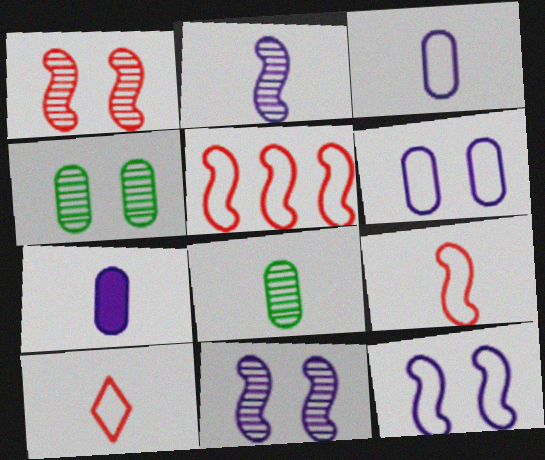[]